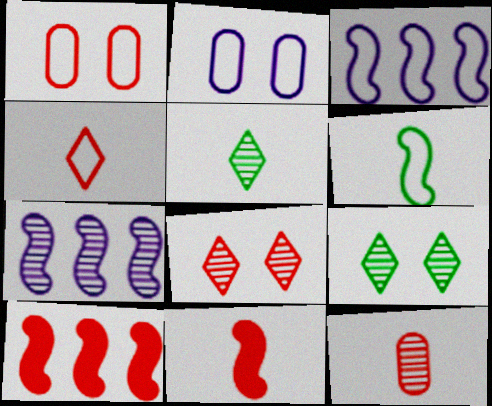[[2, 5, 10], 
[4, 11, 12], 
[7, 9, 12]]